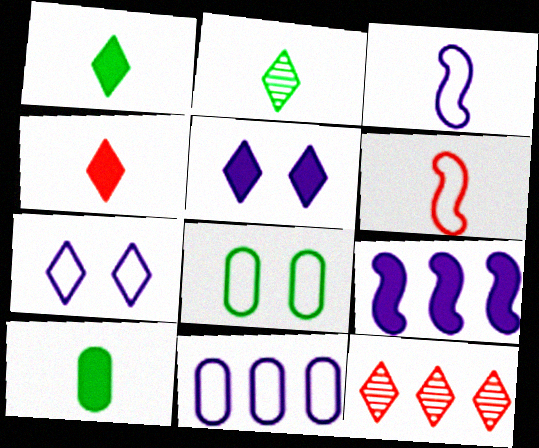[[1, 7, 12], 
[3, 7, 11]]